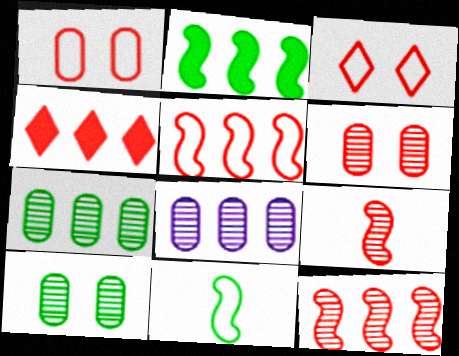[[1, 4, 9]]